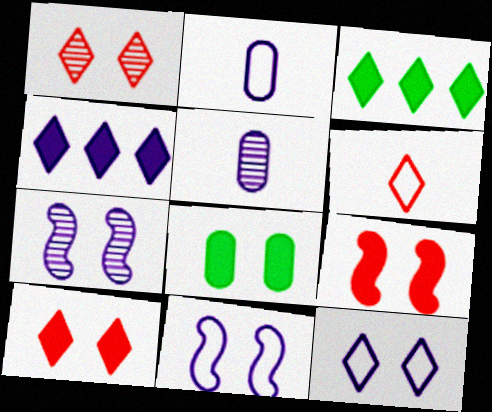[[1, 8, 11], 
[2, 4, 7], 
[4, 5, 11]]